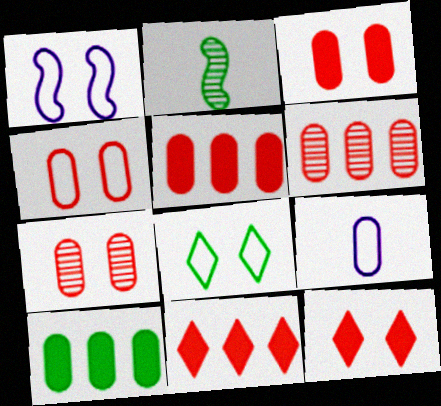[[1, 4, 8], 
[2, 8, 10], 
[3, 4, 7], 
[7, 9, 10]]